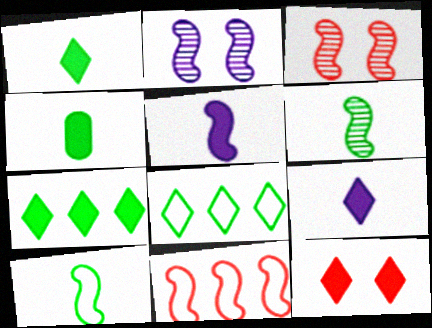[[7, 9, 12]]